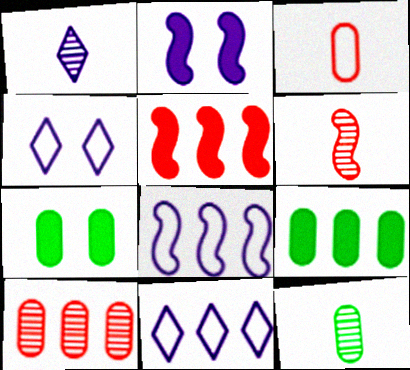[[1, 6, 12], 
[4, 5, 12], 
[4, 6, 9], 
[6, 7, 11]]